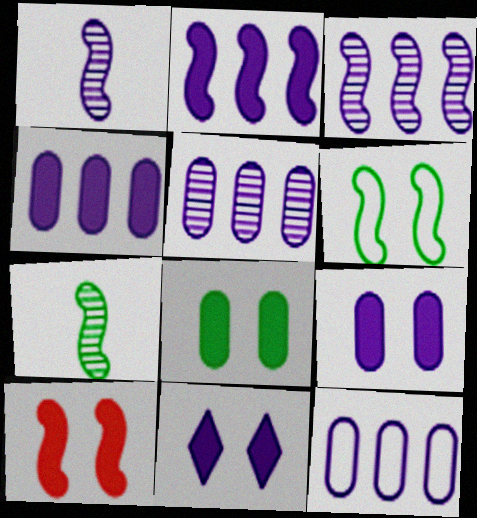[[1, 11, 12], 
[4, 5, 12], 
[8, 10, 11]]